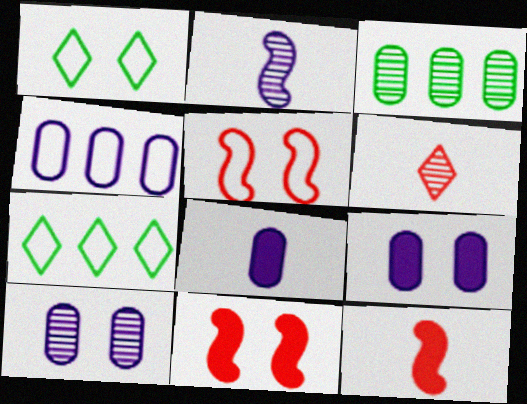[[1, 10, 11], 
[4, 8, 10], 
[7, 10, 12]]